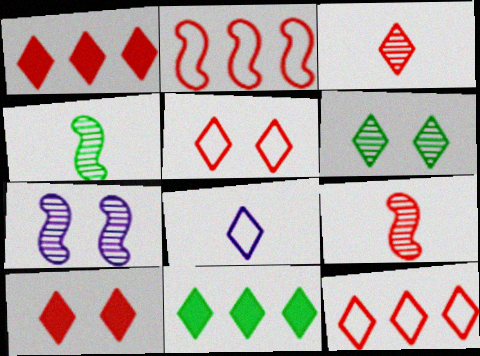[[1, 3, 5], 
[1, 6, 8], 
[3, 10, 12]]